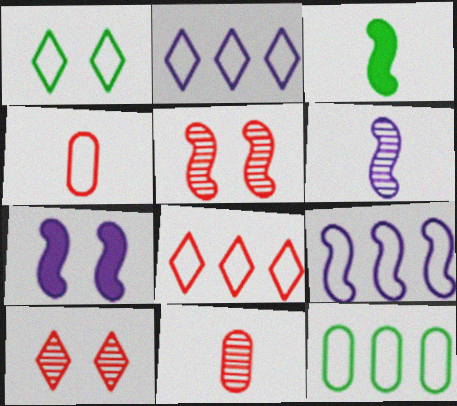[[1, 4, 9], 
[3, 5, 9], 
[6, 7, 9], 
[8, 9, 12]]